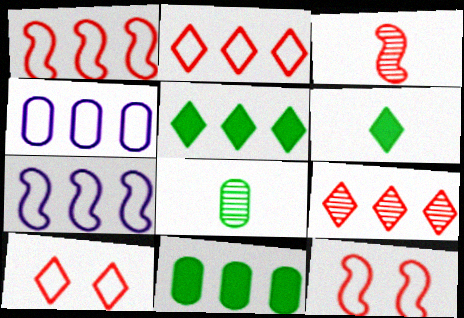[[7, 9, 11]]